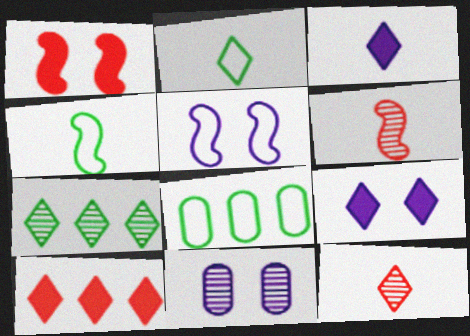[[2, 3, 12], 
[4, 10, 11], 
[5, 9, 11], 
[6, 7, 11], 
[6, 8, 9]]